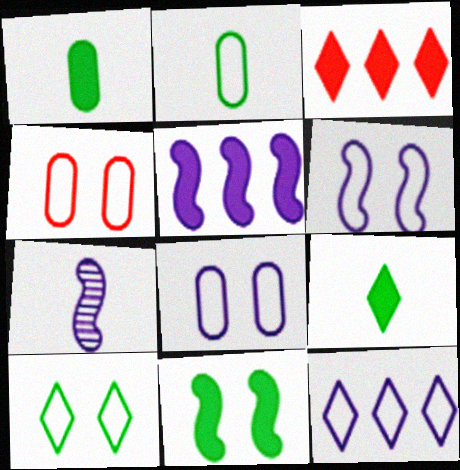[[4, 6, 10], 
[5, 6, 7]]